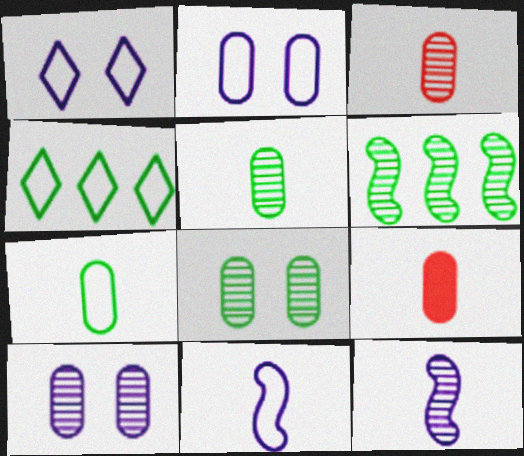[[1, 6, 9]]